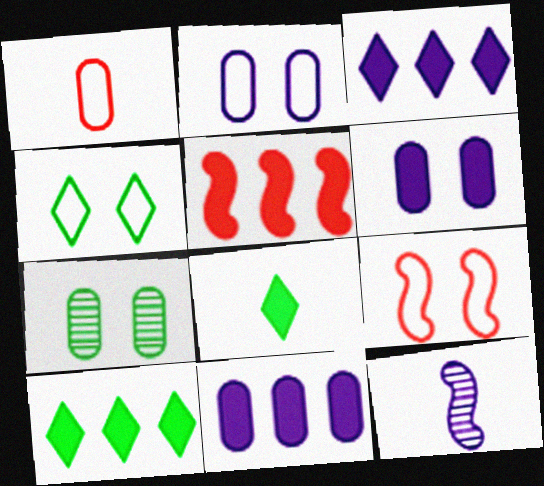[[1, 7, 11], 
[1, 8, 12], 
[2, 3, 12], 
[2, 4, 9], 
[5, 6, 8], 
[5, 10, 11]]